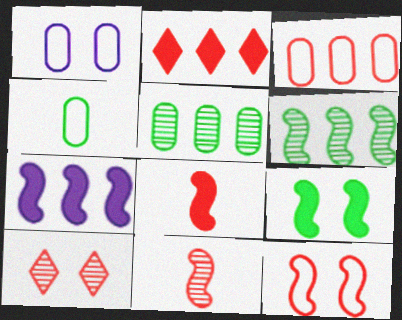[[1, 3, 4], 
[1, 9, 10], 
[3, 8, 10], 
[4, 7, 10], 
[7, 8, 9]]